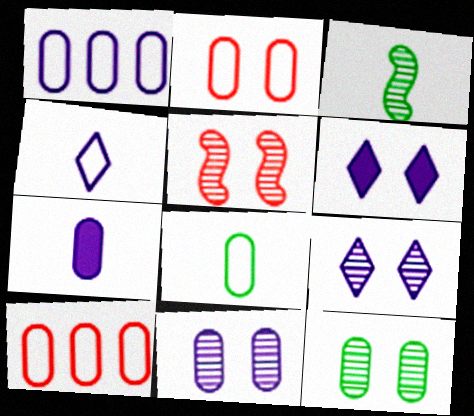[[1, 2, 8], 
[1, 7, 11], 
[3, 6, 10], 
[5, 9, 12], 
[7, 10, 12]]